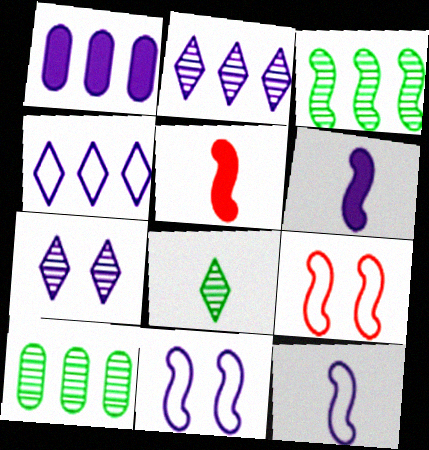[[1, 7, 12], 
[1, 8, 9], 
[3, 5, 11], 
[3, 6, 9]]